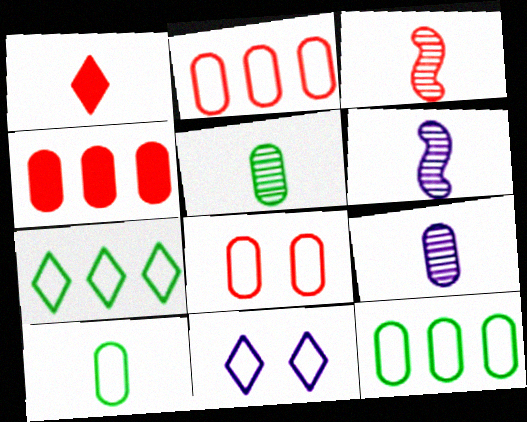[[1, 6, 10]]